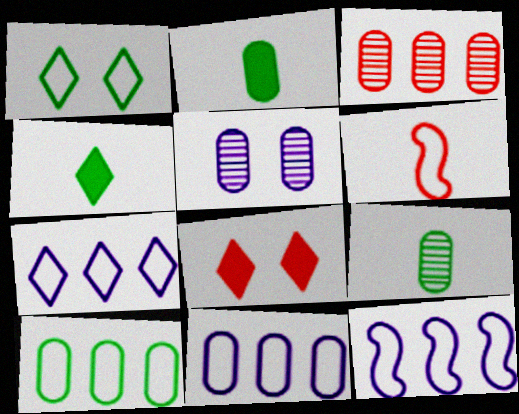[[1, 6, 11], 
[3, 5, 9], 
[3, 6, 8], 
[7, 11, 12], 
[8, 9, 12]]